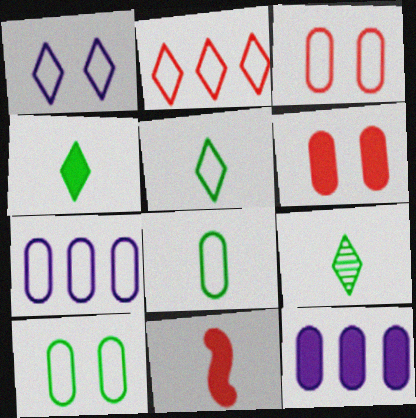[[1, 2, 5], 
[3, 7, 8], 
[4, 5, 9]]